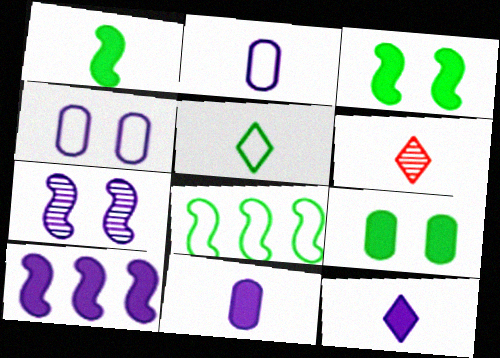[[1, 2, 6], 
[5, 6, 12]]